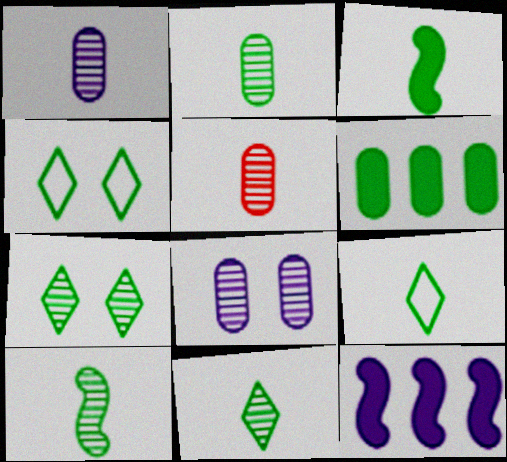[[1, 2, 5], 
[2, 3, 9], 
[2, 10, 11], 
[4, 5, 12], 
[4, 6, 10]]